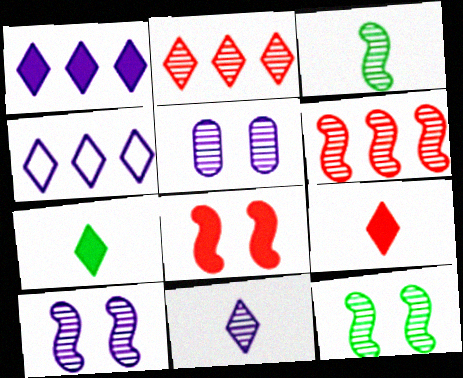[[2, 3, 5], 
[3, 6, 10]]